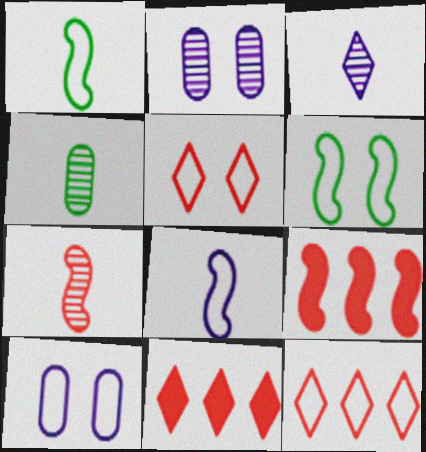[[1, 2, 11], 
[1, 10, 12], 
[3, 4, 7], 
[5, 6, 10]]